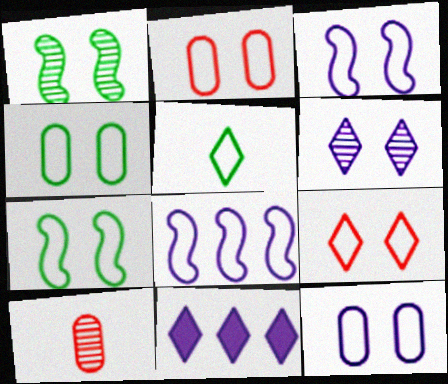[[2, 4, 12], 
[2, 5, 8], 
[3, 4, 9], 
[7, 9, 12], 
[7, 10, 11]]